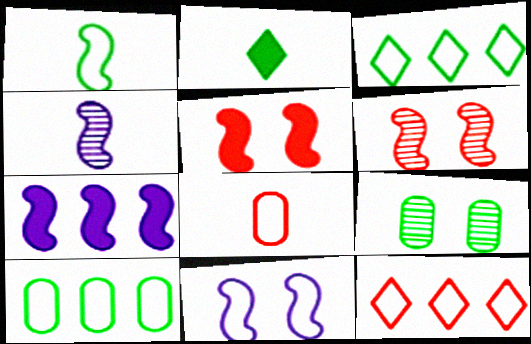[[1, 6, 7], 
[2, 4, 8], 
[3, 8, 11], 
[4, 7, 11]]